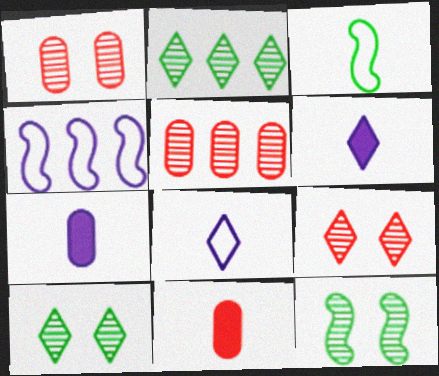[[4, 10, 11]]